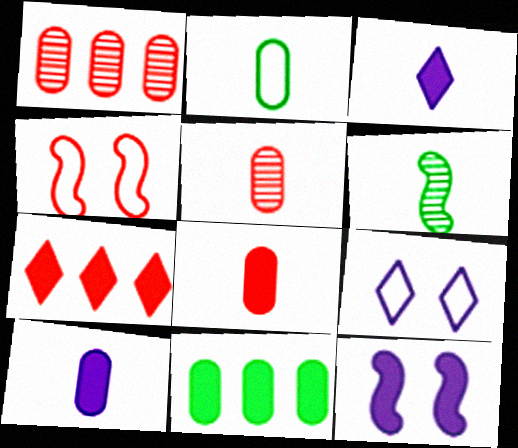[[2, 5, 10], 
[4, 5, 7]]